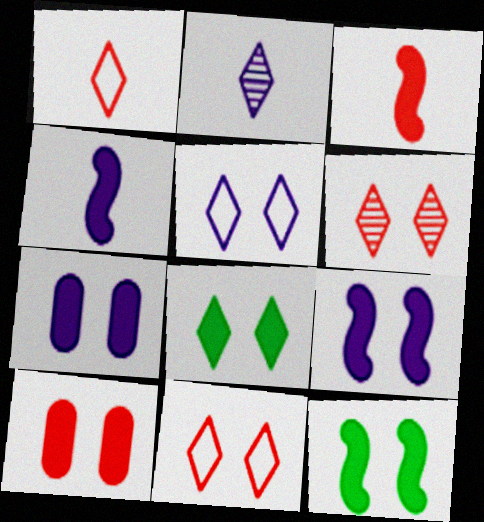[[5, 6, 8], 
[8, 9, 10]]